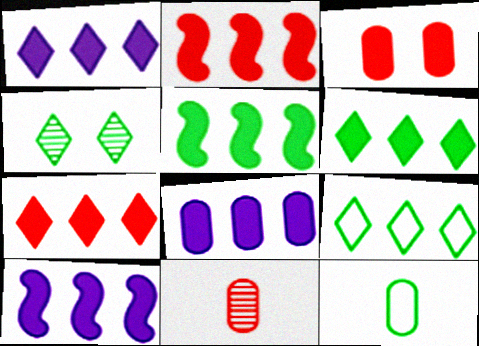[[1, 6, 7], 
[1, 8, 10], 
[2, 5, 10], 
[2, 6, 8], 
[4, 5, 12], 
[5, 7, 8]]